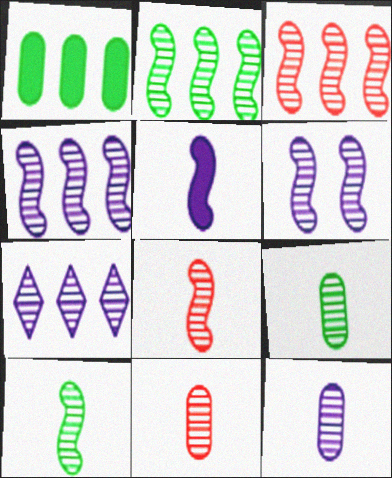[[2, 3, 4], 
[2, 6, 8], 
[3, 6, 10], 
[6, 7, 12], 
[9, 11, 12]]